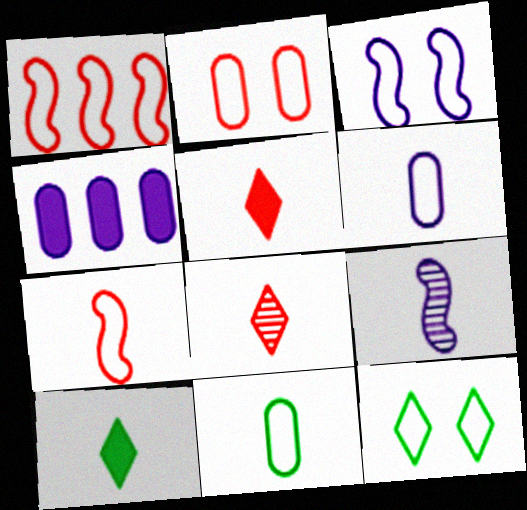[[1, 6, 12], 
[2, 3, 12], 
[5, 9, 11]]